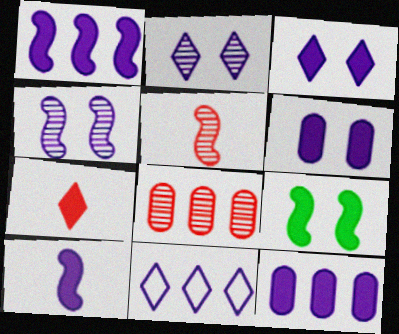[[3, 10, 12], 
[7, 9, 12]]